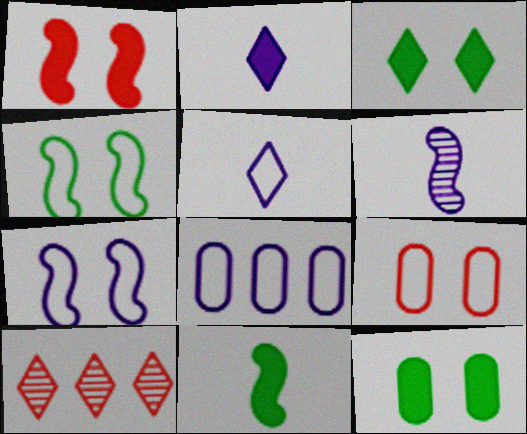[[3, 5, 10], 
[5, 7, 8]]